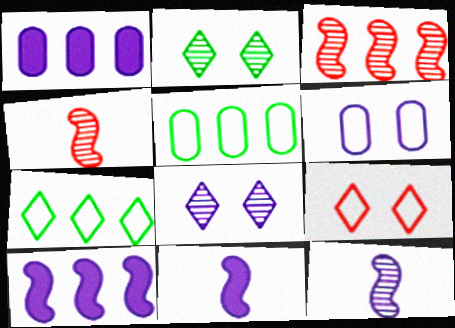[[1, 3, 7]]